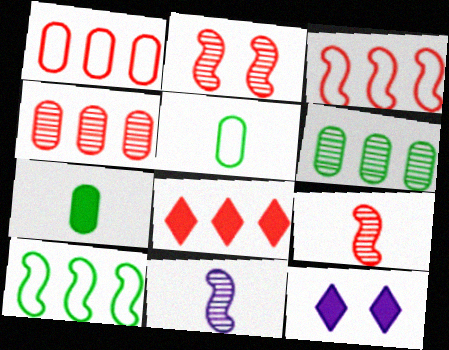[[3, 4, 8]]